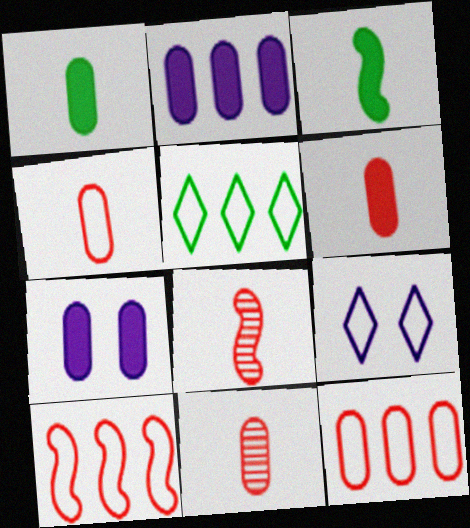[[4, 6, 11], 
[5, 7, 8]]